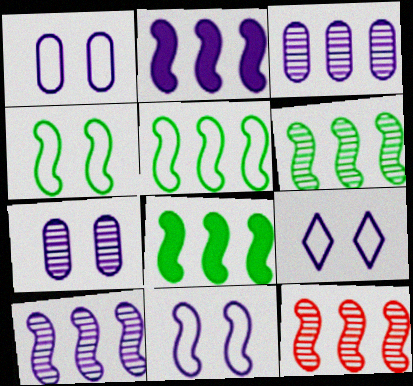[[1, 9, 11], 
[2, 5, 12], 
[5, 6, 8], 
[6, 10, 12]]